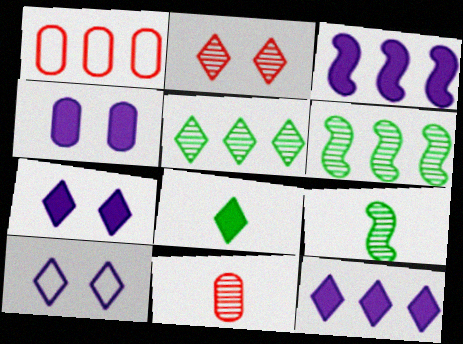[[1, 3, 5], 
[1, 6, 12], 
[1, 7, 9]]